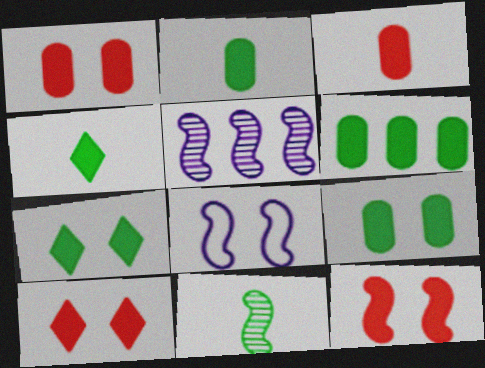[[1, 10, 12], 
[2, 6, 9]]